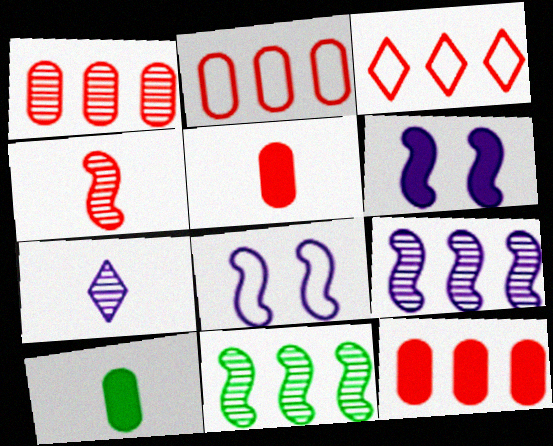[[1, 2, 12]]